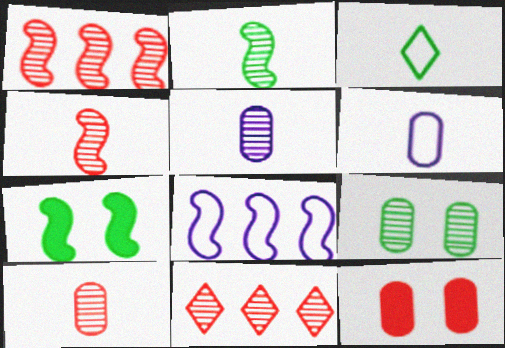[[4, 7, 8], 
[6, 7, 11]]